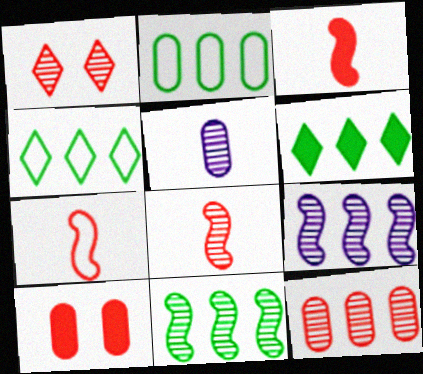[[1, 5, 11], 
[1, 8, 12], 
[2, 5, 10], 
[2, 6, 11], 
[3, 7, 8]]